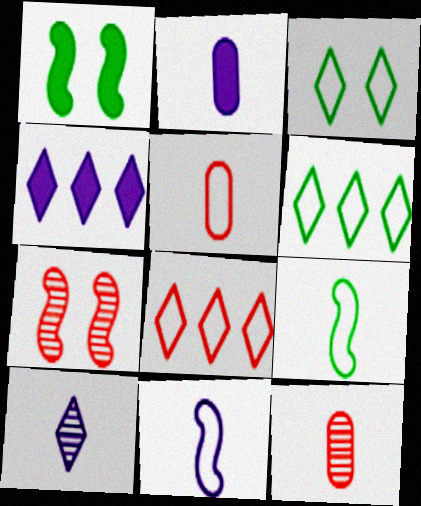[[2, 6, 7], 
[2, 10, 11]]